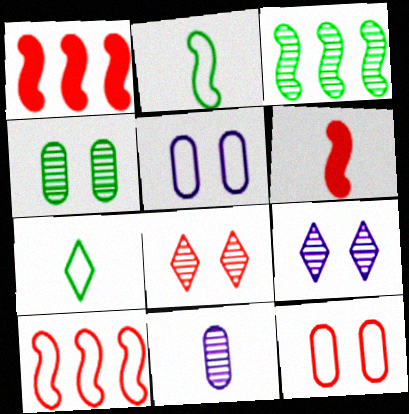[[3, 8, 11], 
[5, 7, 10], 
[6, 7, 11]]